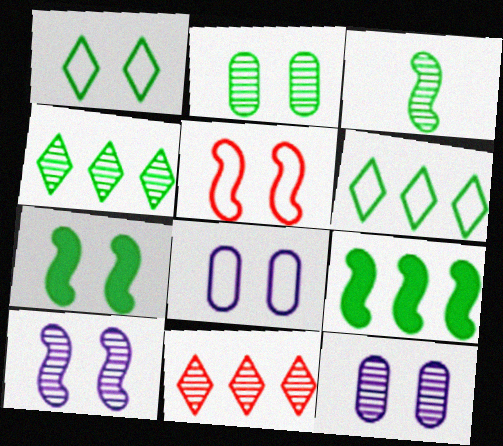[[1, 2, 7], 
[1, 5, 8], 
[2, 3, 4], 
[3, 11, 12], 
[5, 7, 10]]